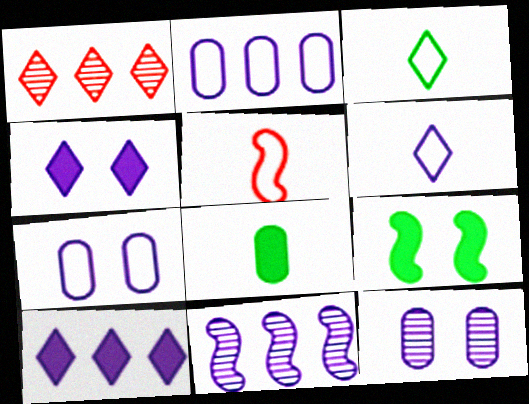[[1, 3, 4], 
[2, 10, 11], 
[5, 9, 11]]